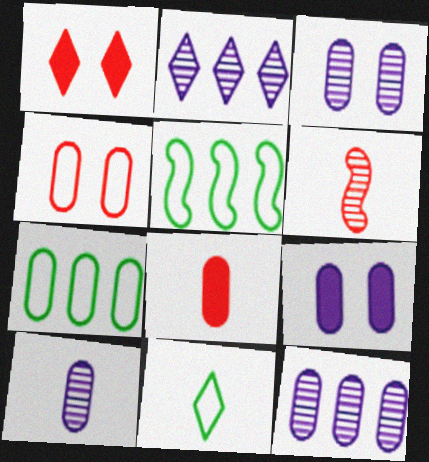[[1, 2, 11], 
[1, 5, 10], 
[3, 7, 8], 
[3, 10, 12]]